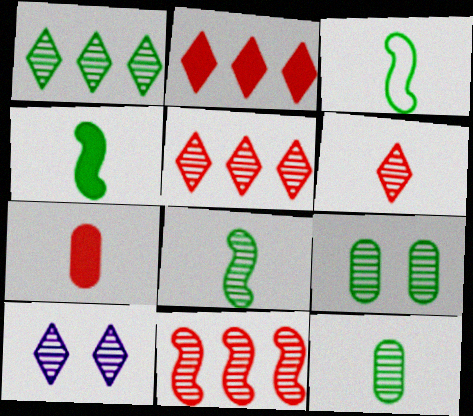[[1, 6, 10], 
[1, 8, 9], 
[3, 4, 8], 
[10, 11, 12]]